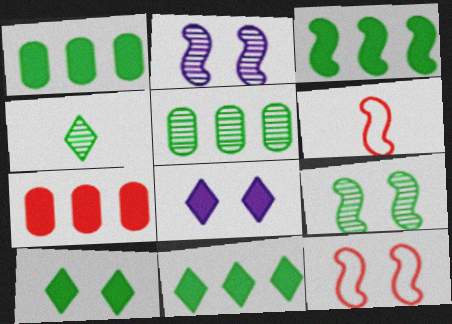[[1, 3, 11], 
[2, 3, 6], 
[4, 5, 9], 
[5, 6, 8]]